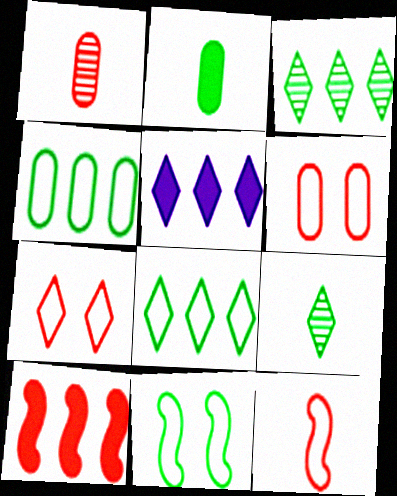[[1, 5, 11], 
[1, 7, 10], 
[2, 3, 11], 
[5, 7, 9]]